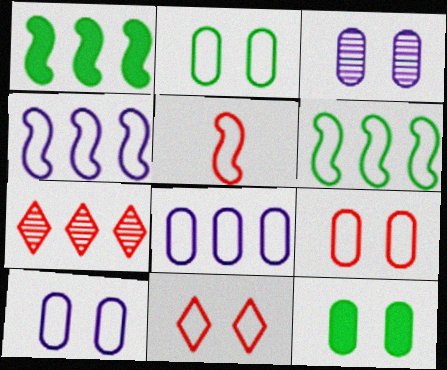[[1, 7, 8], 
[2, 9, 10], 
[3, 9, 12]]